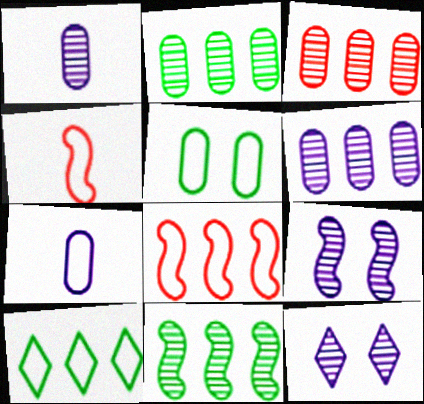[[2, 3, 6]]